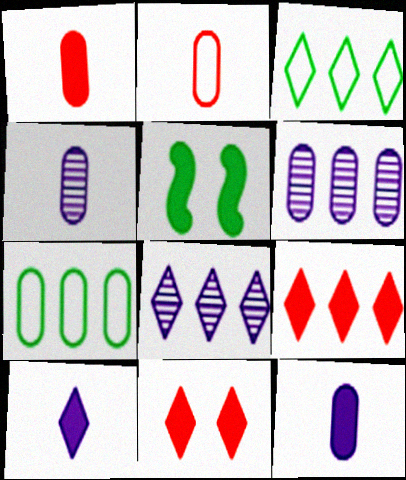[[2, 5, 8], 
[3, 8, 9], 
[5, 9, 12]]